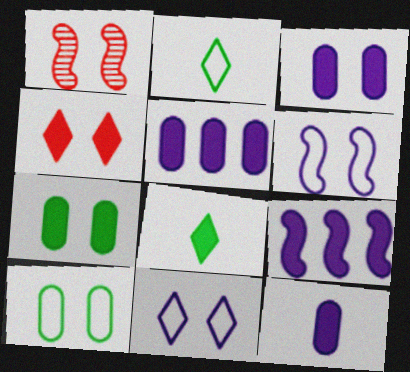[[1, 2, 5], 
[1, 7, 11], 
[3, 5, 12]]